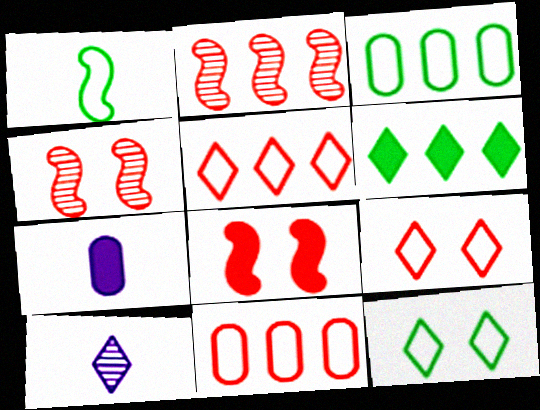[[1, 3, 12], 
[2, 7, 12], 
[3, 8, 10], 
[6, 7, 8], 
[6, 9, 10]]